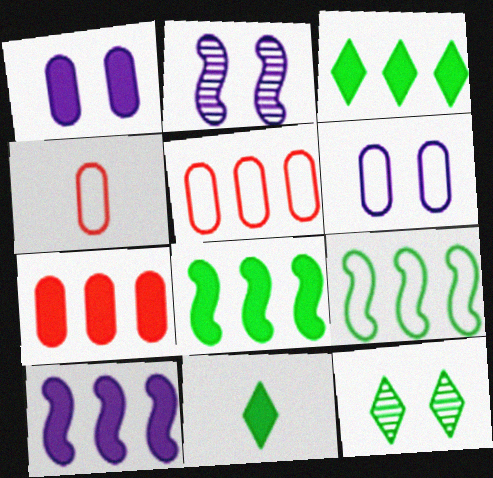[[2, 3, 4], 
[2, 5, 11], 
[3, 7, 10], 
[4, 10, 12]]